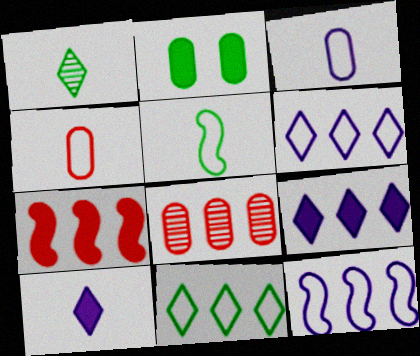[[2, 3, 8], 
[2, 7, 10]]